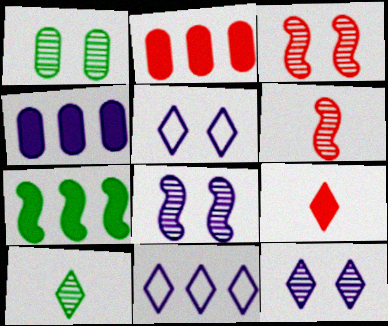[[1, 3, 12]]